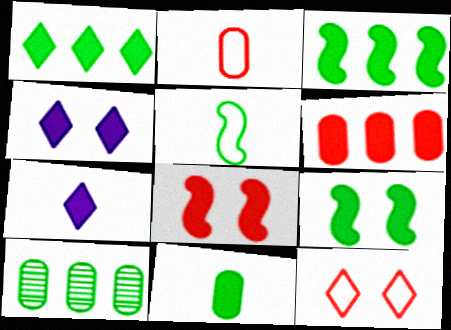[[1, 9, 11], 
[6, 7, 9]]